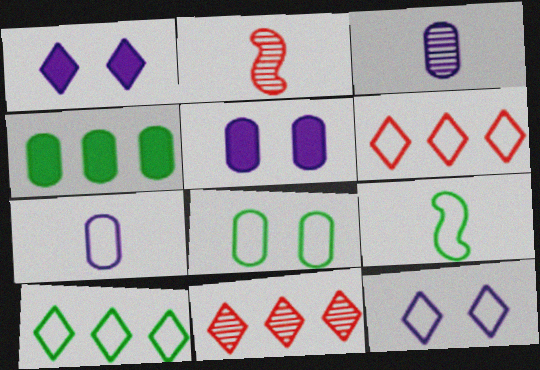[[2, 4, 12], 
[2, 5, 10], 
[5, 9, 11], 
[8, 9, 10]]